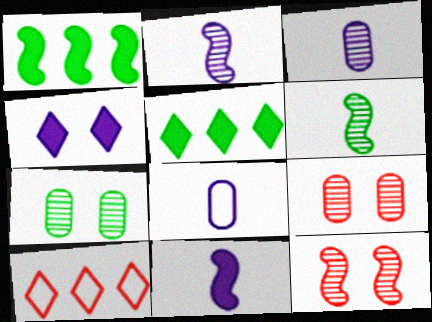[[5, 8, 12], 
[7, 10, 11]]